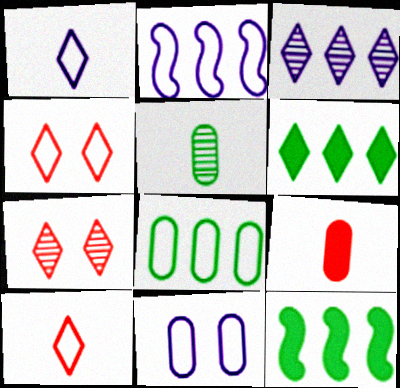[[1, 2, 11], 
[1, 6, 7]]